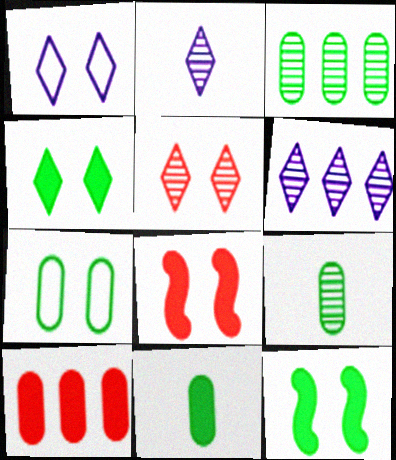[[1, 4, 5], 
[3, 7, 11]]